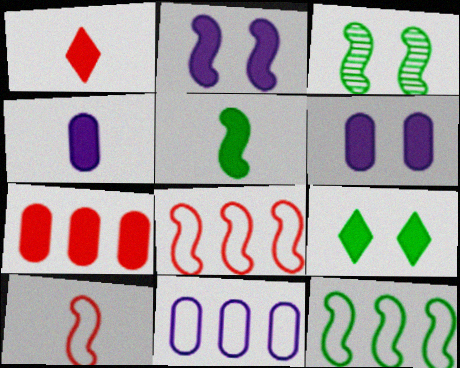[[1, 3, 11], 
[1, 4, 5], 
[3, 5, 12]]